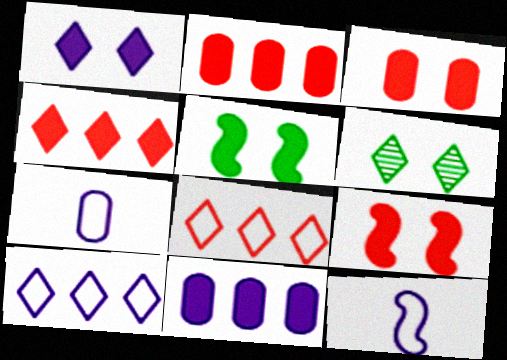[[1, 3, 5], 
[2, 6, 12]]